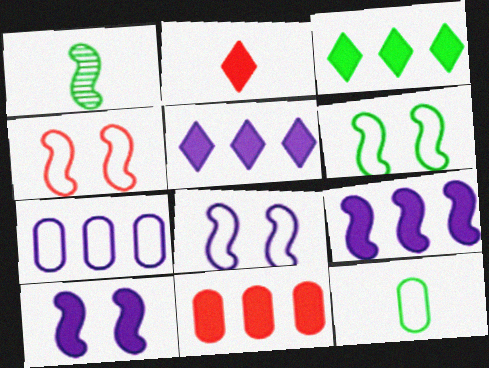[[1, 4, 9], 
[3, 9, 11], 
[4, 6, 8]]